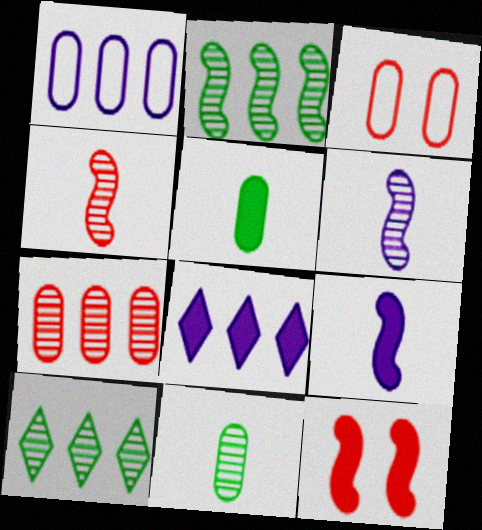[[3, 9, 10], 
[5, 8, 12]]